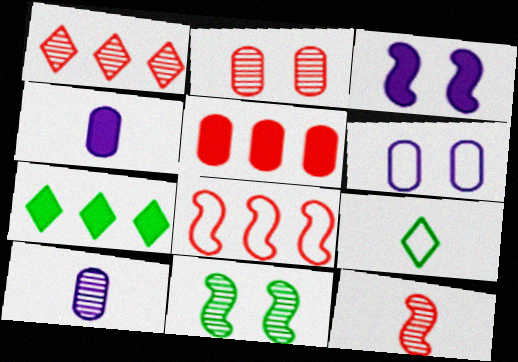[[1, 2, 12], 
[1, 5, 8], 
[1, 10, 11], 
[4, 9, 12], 
[6, 7, 12], 
[6, 8, 9]]